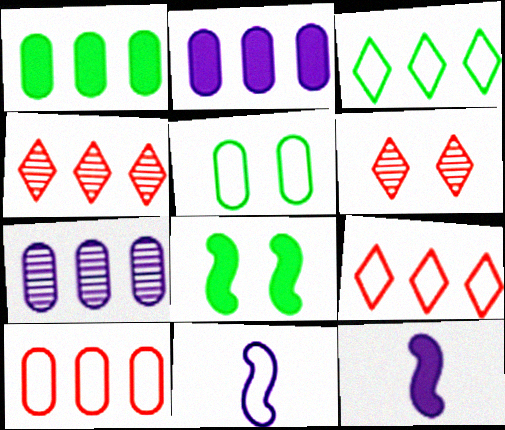[[1, 6, 11], 
[1, 7, 10], 
[4, 5, 12], 
[5, 9, 11]]